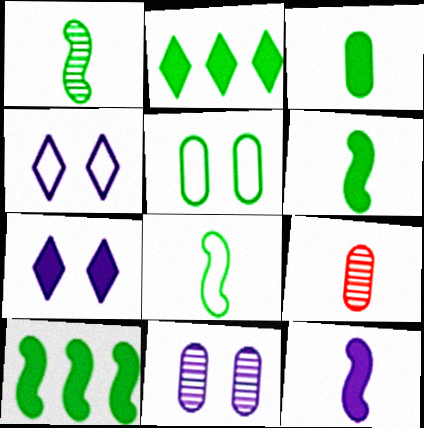[[1, 2, 5], 
[1, 6, 8], 
[4, 9, 10]]